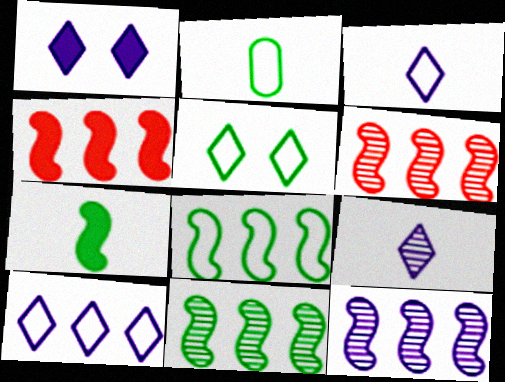[[1, 2, 6], 
[1, 9, 10], 
[2, 5, 8], 
[4, 8, 12], 
[6, 11, 12]]